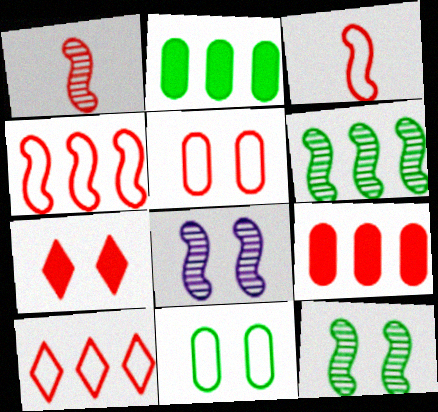[[1, 6, 8], 
[3, 5, 10], 
[7, 8, 11]]